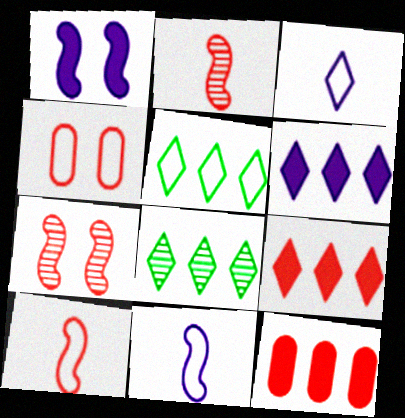[[2, 4, 9], 
[4, 5, 11]]